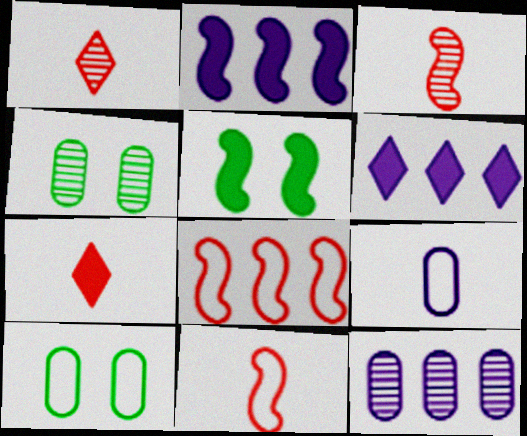[[1, 2, 10], 
[3, 6, 10], 
[4, 6, 11]]